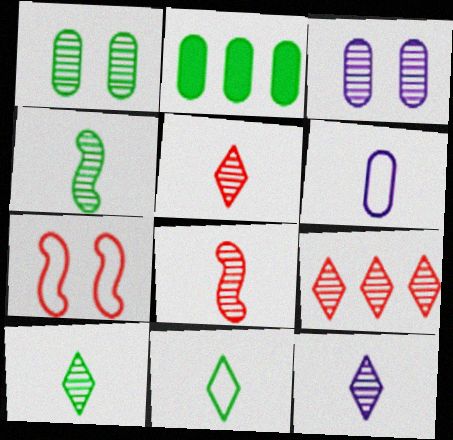[[2, 7, 12], 
[3, 4, 9], 
[5, 10, 12]]